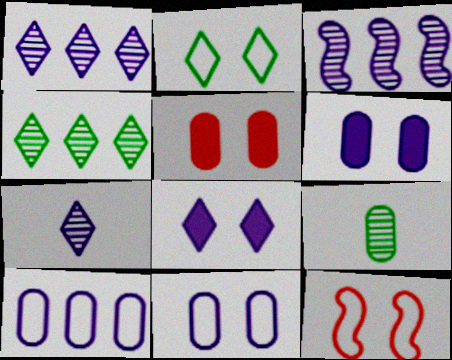[[2, 11, 12], 
[5, 9, 10]]